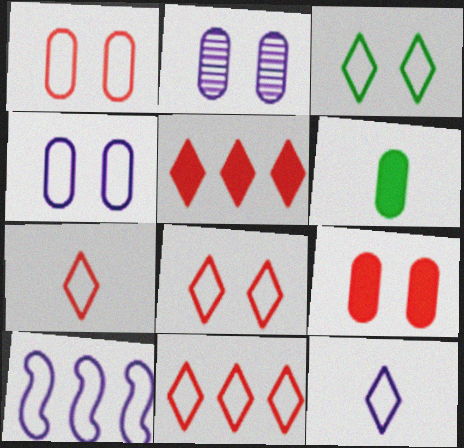[[3, 11, 12], 
[4, 10, 12], 
[7, 8, 11]]